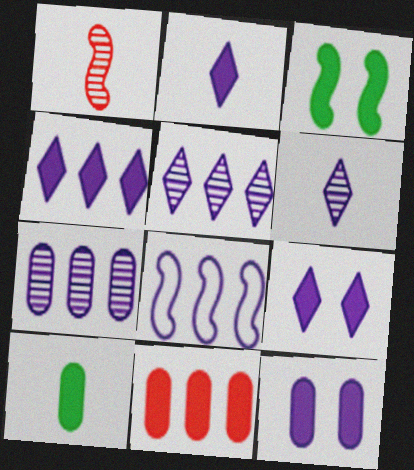[[1, 3, 8], 
[2, 3, 11], 
[2, 4, 9], 
[4, 7, 8], 
[6, 8, 12], 
[10, 11, 12]]